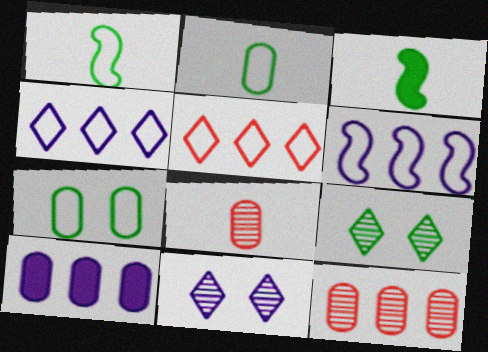[[7, 8, 10]]